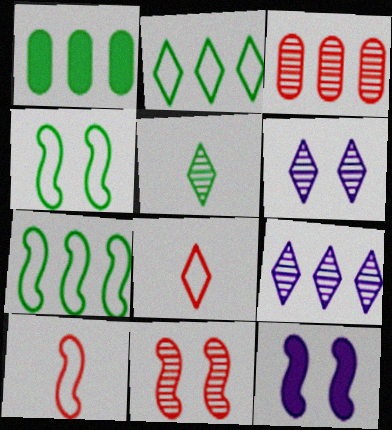[[1, 4, 5], 
[1, 6, 10], 
[4, 11, 12]]